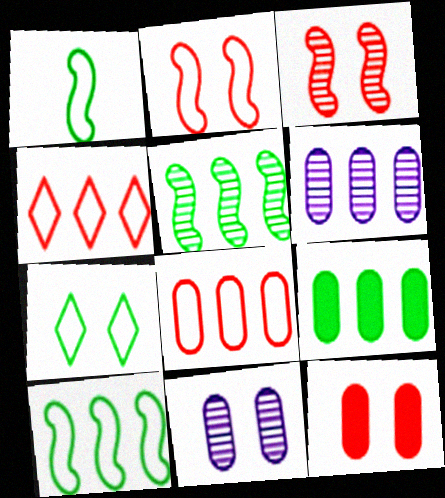[[6, 8, 9]]